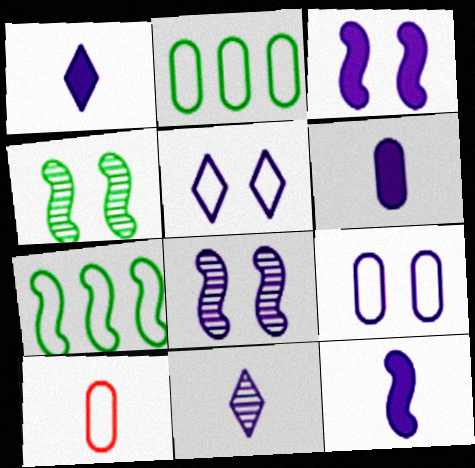[[1, 6, 12], 
[2, 9, 10], 
[5, 7, 10]]